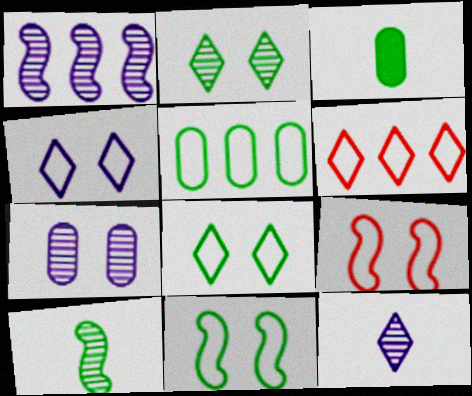[[1, 7, 12]]